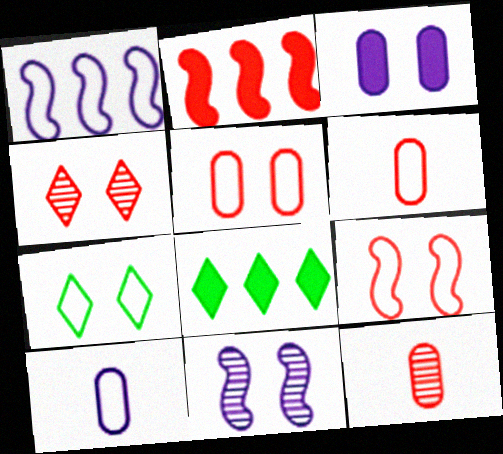[[1, 6, 7], 
[2, 4, 6], 
[6, 8, 11]]